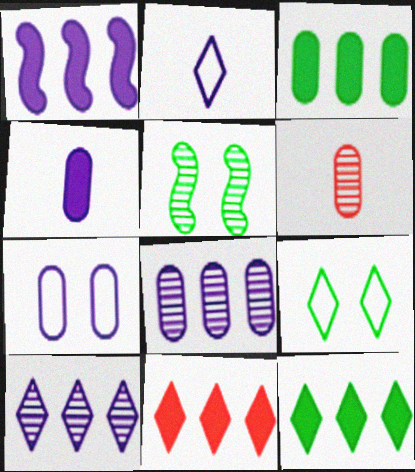[[1, 3, 11], 
[1, 6, 9], 
[3, 6, 7], 
[4, 7, 8], 
[5, 6, 10]]